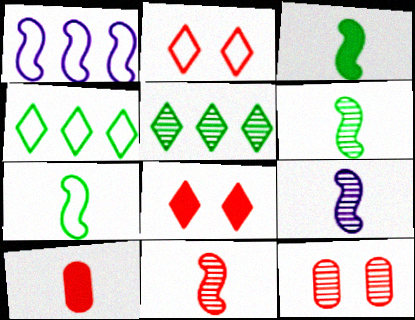[[3, 6, 7], 
[5, 9, 12], 
[6, 9, 11]]